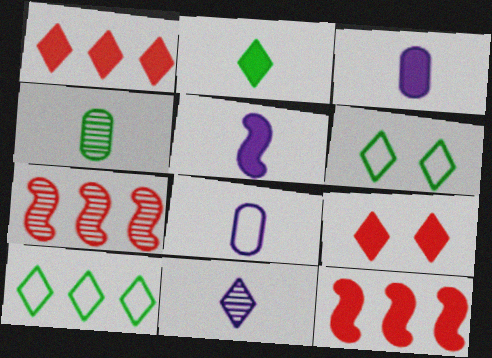[[1, 6, 11], 
[3, 6, 7], 
[5, 8, 11], 
[9, 10, 11]]